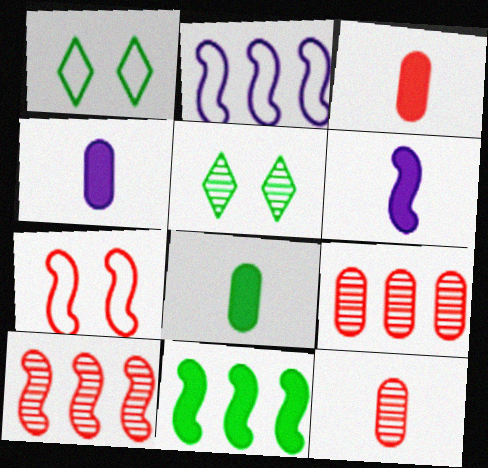[[1, 4, 10], 
[1, 6, 9], 
[2, 3, 5], 
[2, 10, 11], 
[3, 4, 8]]